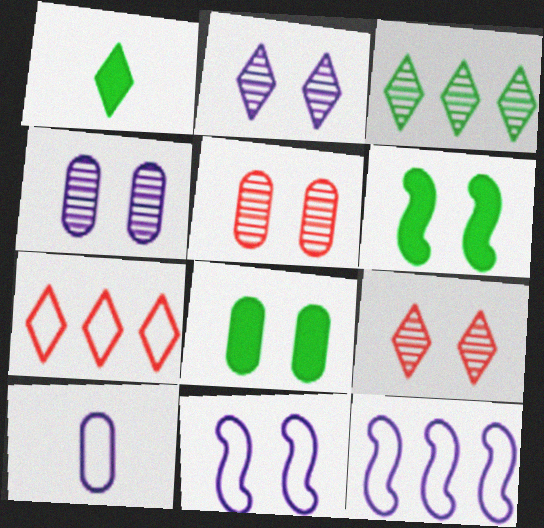[[1, 2, 7], 
[1, 5, 12], 
[8, 9, 11]]